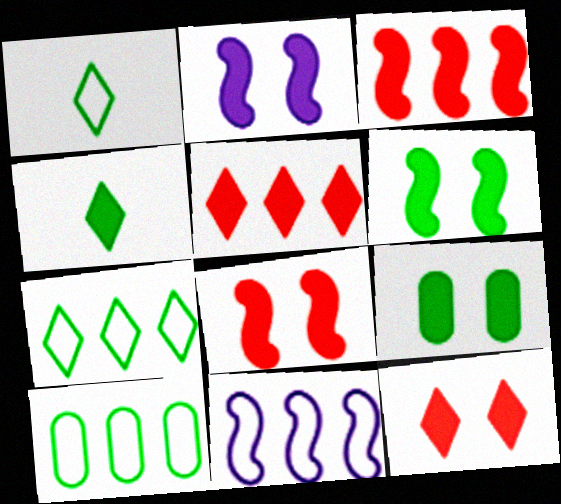[[2, 6, 8], 
[2, 9, 12]]